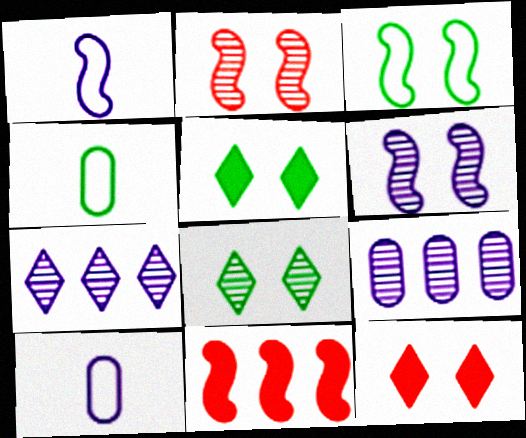[[8, 10, 11]]